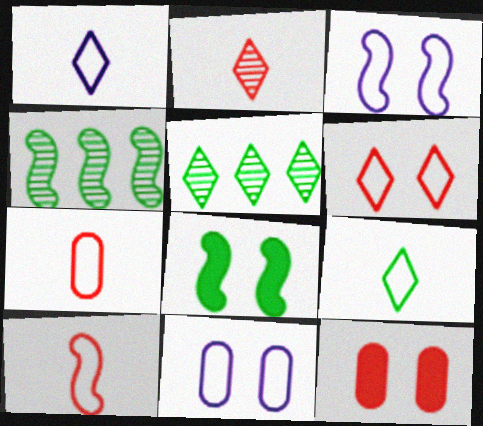[[1, 4, 12]]